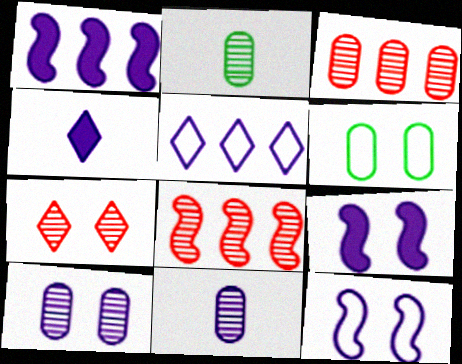[[2, 3, 10], 
[4, 6, 8], 
[5, 9, 11], 
[6, 7, 9]]